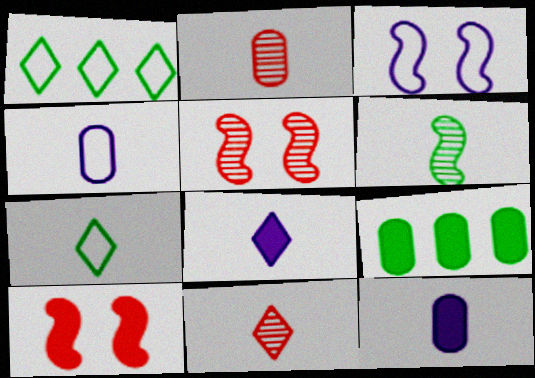[[1, 5, 12], 
[3, 9, 11], 
[7, 8, 11], 
[8, 9, 10]]